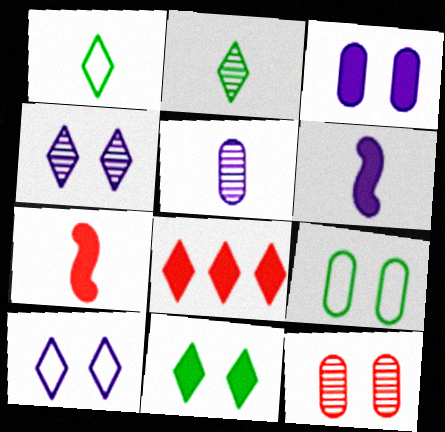[[1, 4, 8], 
[1, 5, 7], 
[2, 8, 10], 
[3, 9, 12]]